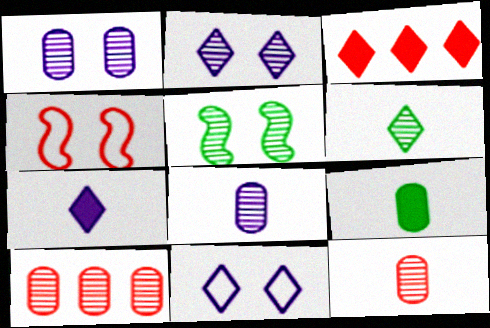[[3, 4, 12], 
[3, 6, 11]]